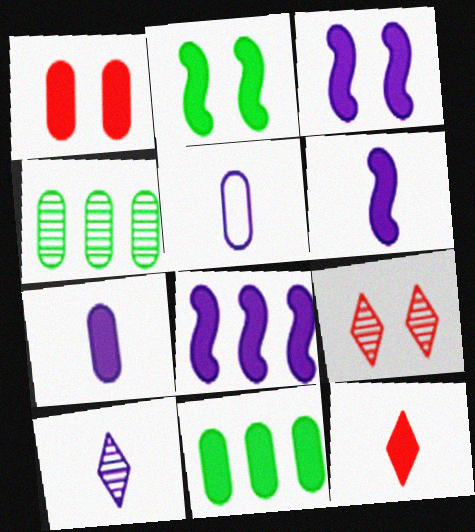[[1, 4, 5], 
[1, 7, 11], 
[3, 6, 8], 
[3, 11, 12], 
[5, 6, 10]]